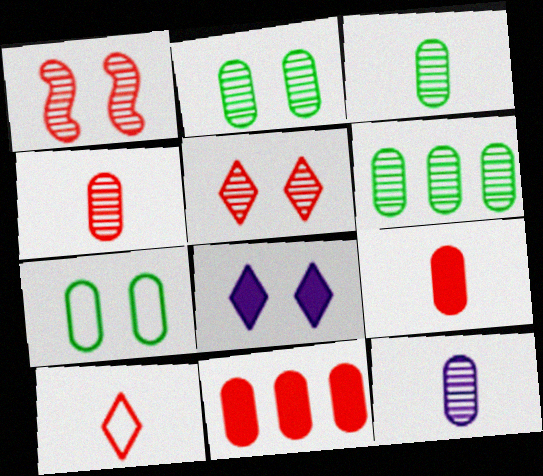[[1, 7, 8], 
[1, 10, 11], 
[2, 3, 6], 
[3, 4, 12], 
[7, 11, 12]]